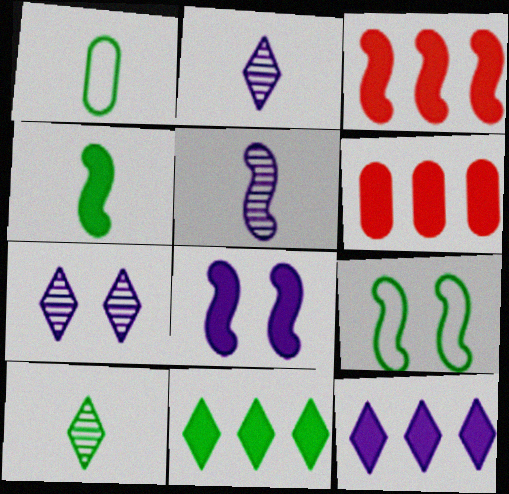[[1, 3, 7], 
[1, 4, 10], 
[2, 6, 9], 
[3, 4, 8], 
[3, 5, 9]]